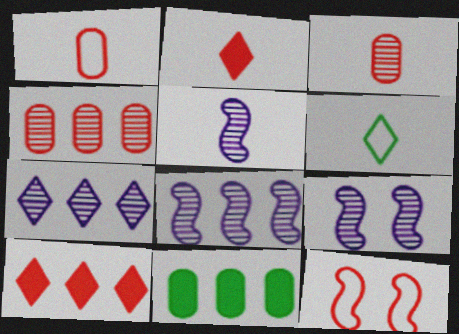[[2, 4, 12], 
[3, 10, 12], 
[5, 8, 9]]